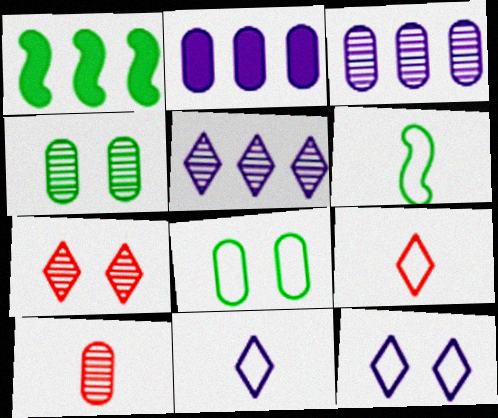[[1, 10, 12], 
[2, 6, 7], 
[2, 8, 10], 
[3, 4, 10]]